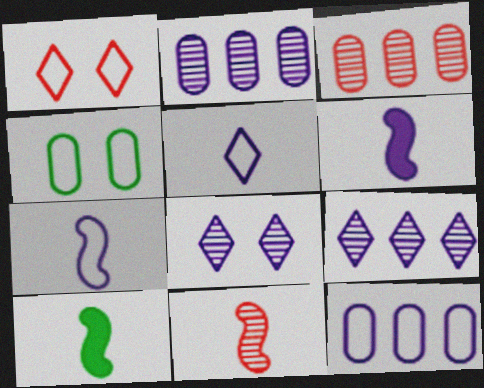[[1, 2, 10], 
[6, 8, 12], 
[7, 10, 11]]